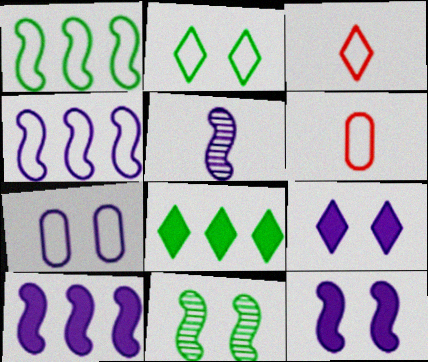[[1, 3, 7], 
[2, 4, 6], 
[4, 5, 12]]